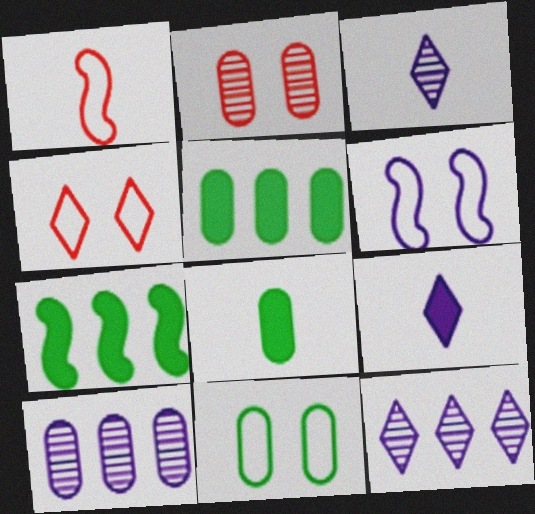[[1, 3, 8], 
[4, 6, 11], 
[6, 9, 10]]